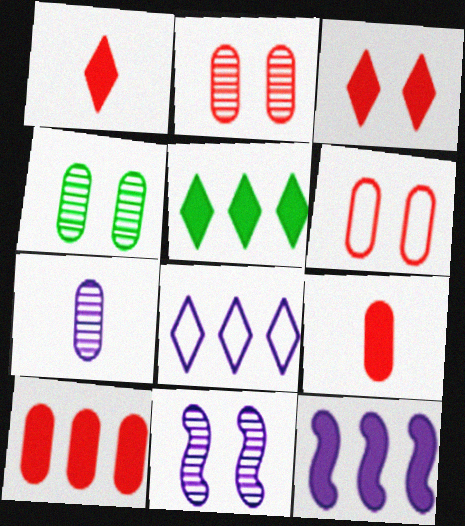[[5, 10, 12]]